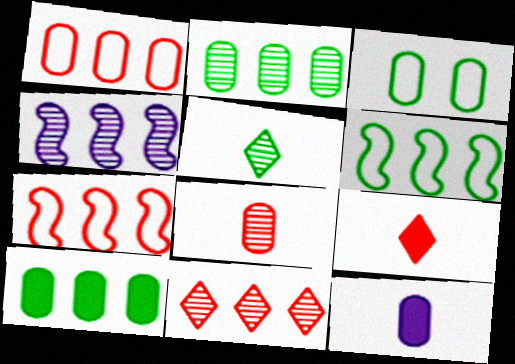[[2, 4, 11], 
[3, 4, 9]]